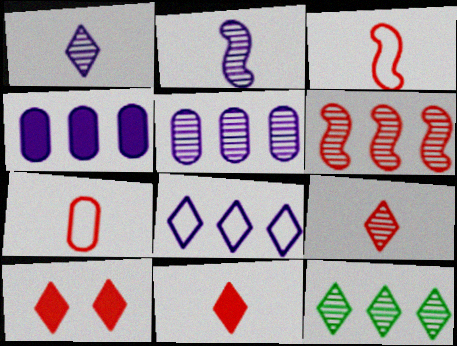[[5, 6, 12], 
[6, 7, 10]]